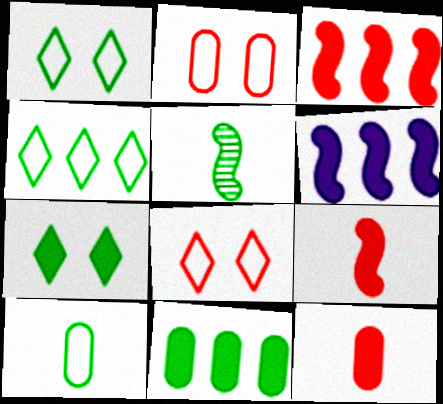[[1, 5, 11], 
[6, 7, 12]]